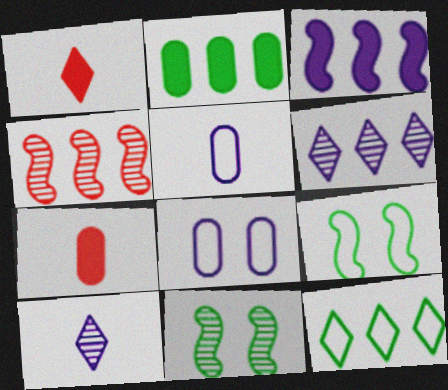[[3, 8, 10], 
[6, 7, 9]]